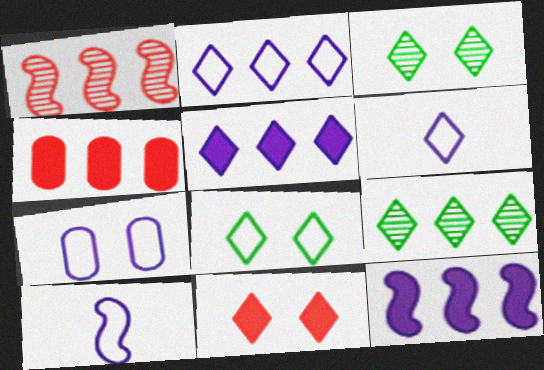[[2, 7, 10], 
[3, 4, 10], 
[6, 9, 11]]